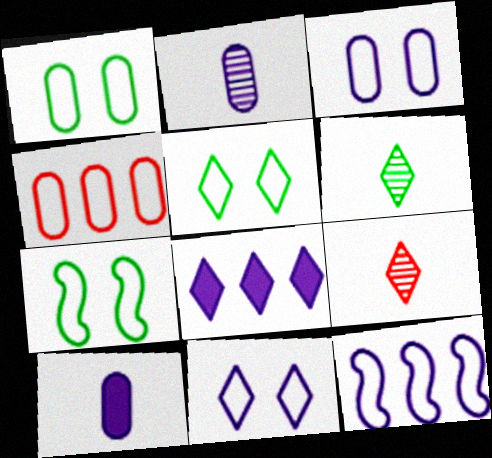[[1, 5, 7], 
[5, 8, 9]]